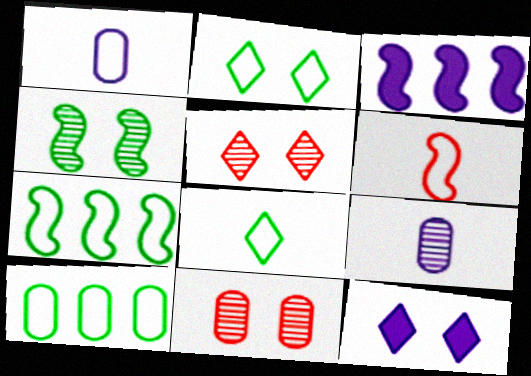[[1, 6, 8], 
[2, 5, 12], 
[3, 4, 6], 
[3, 8, 11]]